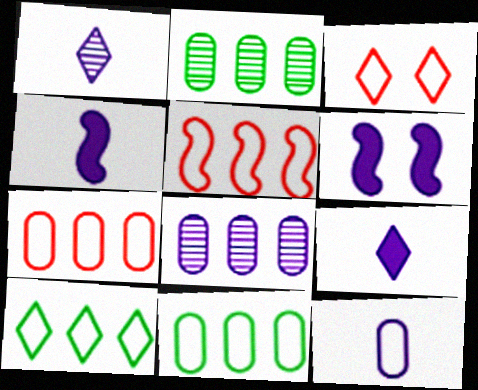[[1, 4, 12], 
[2, 3, 4]]